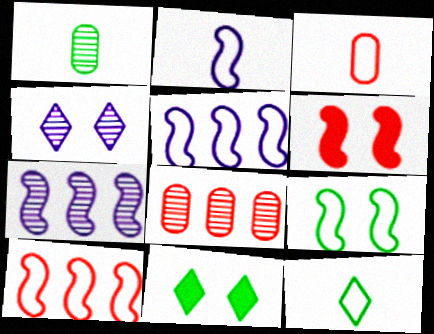[[2, 3, 12], 
[2, 8, 11], 
[2, 9, 10], 
[3, 7, 11]]